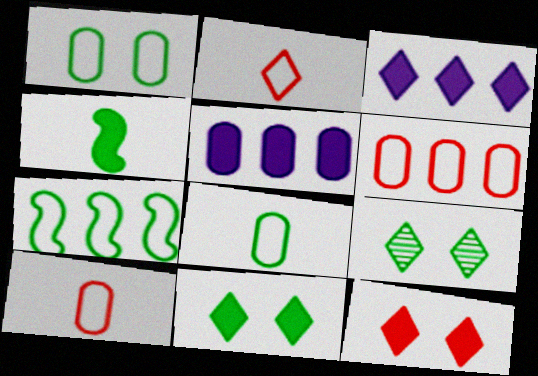[[2, 3, 9], 
[4, 5, 12]]